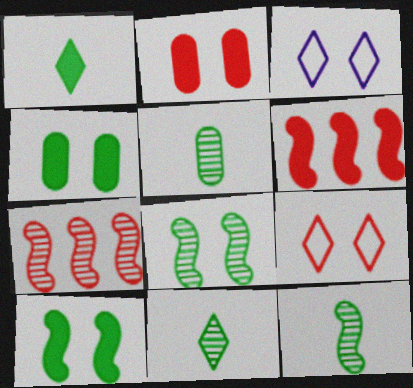[[2, 3, 8], 
[3, 5, 6], 
[5, 11, 12]]